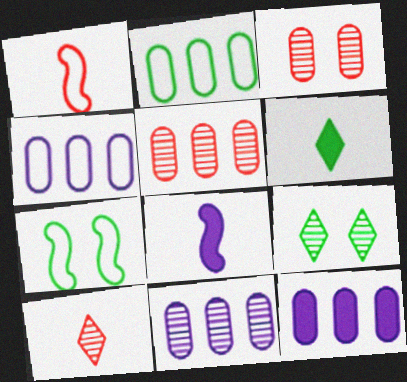[[1, 9, 12], 
[2, 5, 12], 
[4, 11, 12], 
[7, 10, 12]]